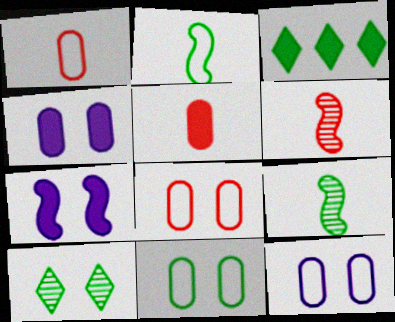[[3, 5, 7], 
[3, 6, 12], 
[3, 9, 11], 
[7, 8, 10], 
[8, 11, 12]]